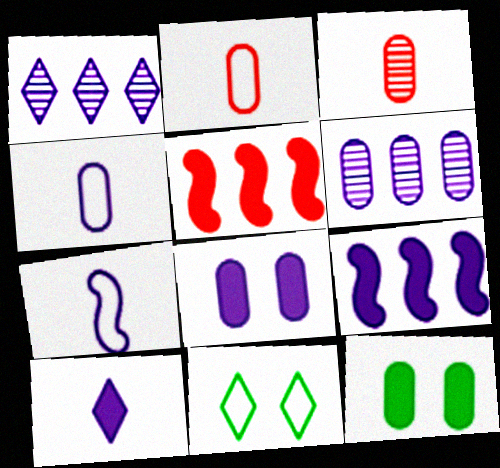[[1, 7, 8], 
[2, 6, 12], 
[3, 9, 11], 
[4, 6, 8], 
[5, 10, 12], 
[8, 9, 10]]